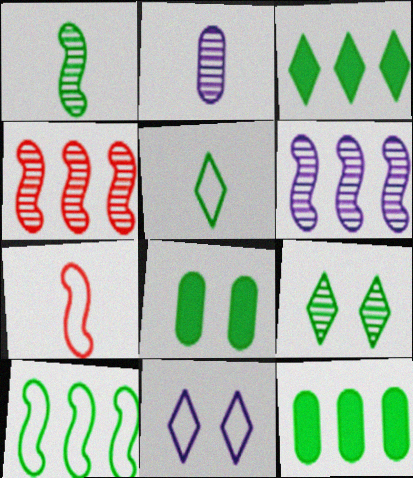[[2, 4, 9], 
[3, 5, 9]]